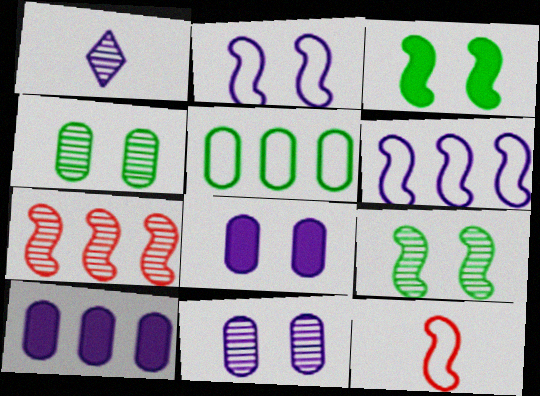[[1, 2, 10], 
[1, 4, 7], 
[1, 6, 8]]